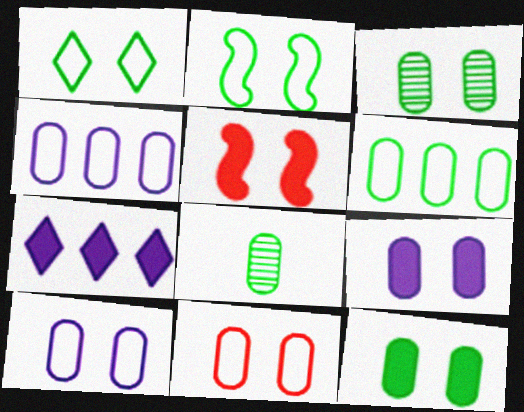[[3, 9, 11], 
[6, 8, 12]]